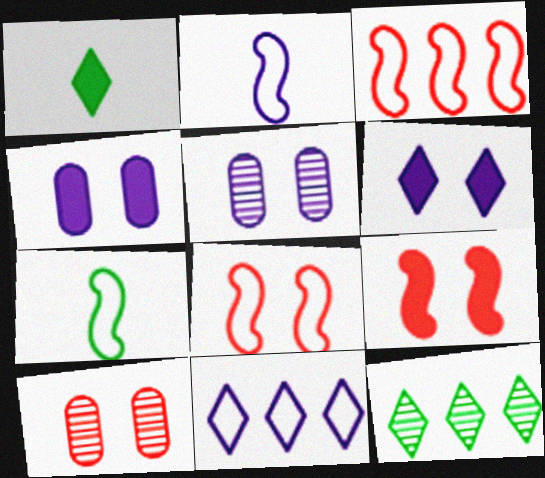[[1, 3, 5]]